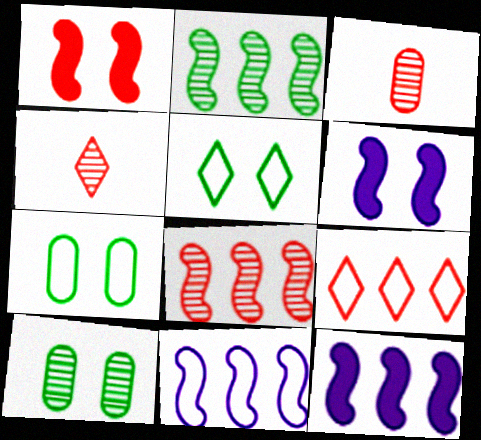[[1, 3, 9], 
[3, 5, 12], 
[4, 7, 12]]